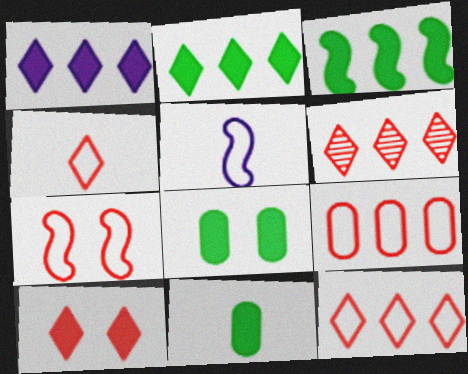[[4, 6, 10], 
[4, 7, 9], 
[5, 6, 8]]